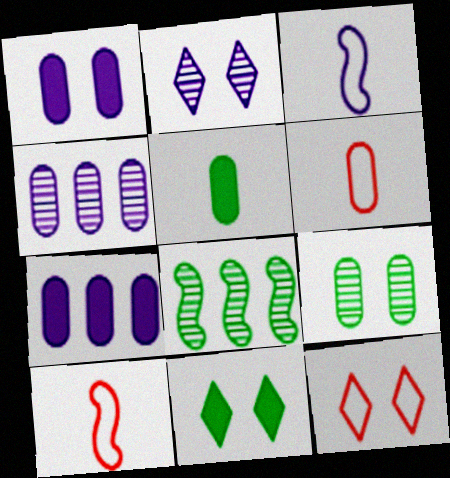[[2, 3, 7], 
[2, 11, 12], 
[4, 10, 11], 
[6, 7, 9]]